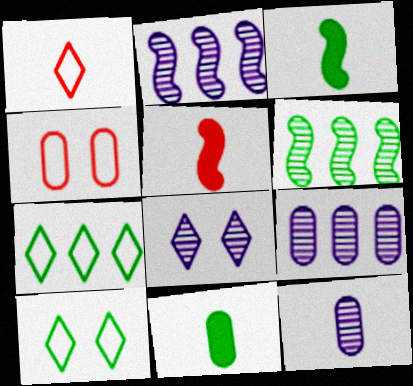[[1, 3, 12], 
[2, 8, 12], 
[4, 9, 11], 
[5, 9, 10], 
[6, 10, 11]]